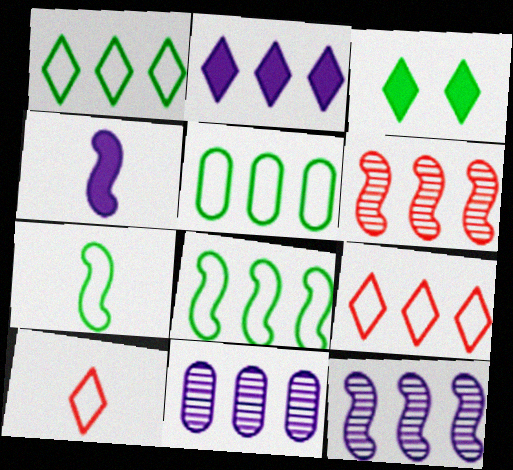[[1, 5, 8], 
[2, 5, 6]]